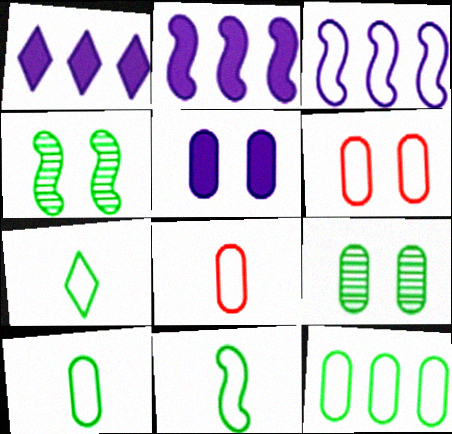[[1, 4, 8], 
[3, 6, 7], 
[5, 6, 9], 
[7, 10, 11]]